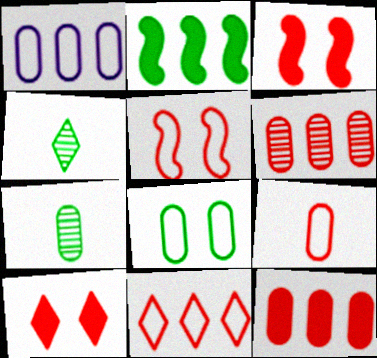[[1, 3, 4], 
[1, 8, 9], 
[2, 4, 8], 
[5, 9, 11]]